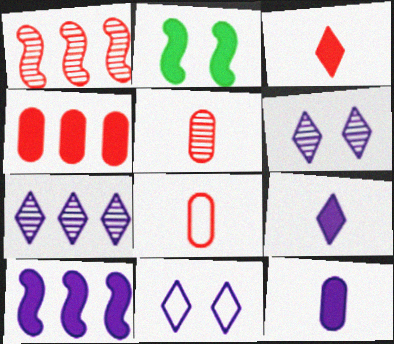[[2, 4, 9], 
[2, 7, 8], 
[7, 9, 11]]